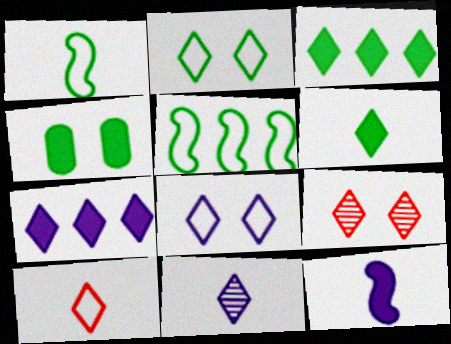[[6, 10, 11], 
[7, 8, 11]]